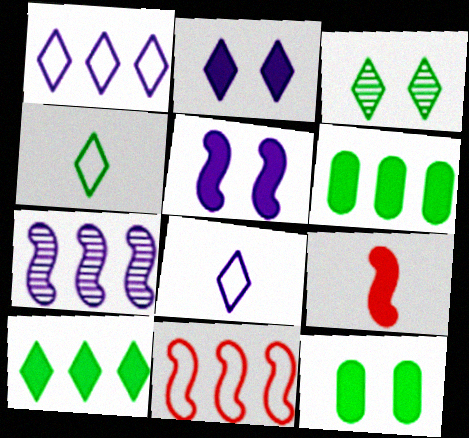[[2, 6, 9], 
[3, 4, 10]]